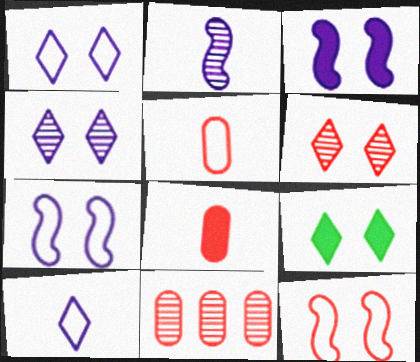[[1, 6, 9]]